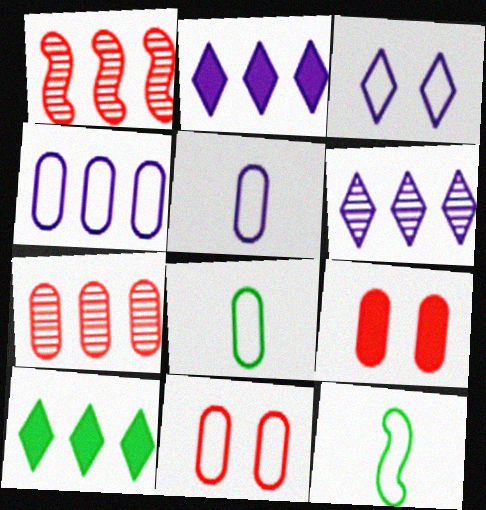[[1, 4, 10], 
[4, 8, 11], 
[6, 9, 12]]